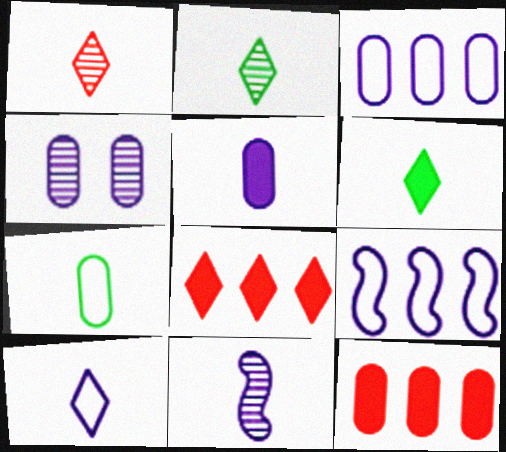[[1, 6, 10], 
[3, 4, 5], 
[4, 7, 12], 
[5, 10, 11]]